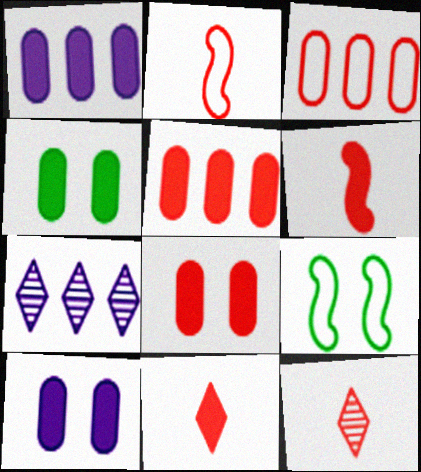[[1, 9, 12], 
[2, 4, 7], 
[4, 8, 10]]